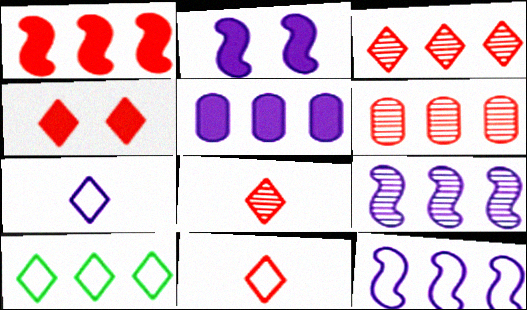[[3, 4, 11]]